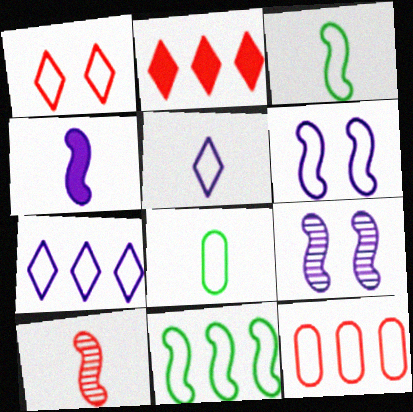[[2, 8, 9], 
[3, 4, 10], 
[7, 11, 12]]